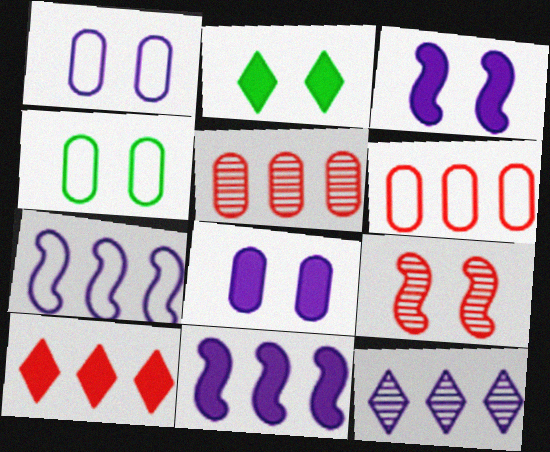[[1, 2, 9]]